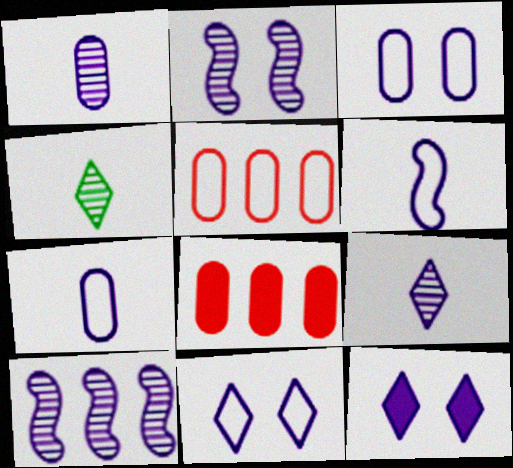[[2, 3, 12], 
[7, 10, 12]]